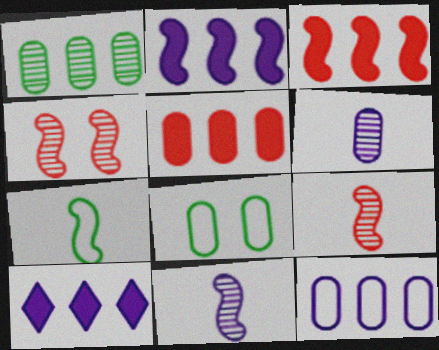[[1, 5, 12], 
[2, 4, 7], 
[5, 6, 8], 
[8, 9, 10]]